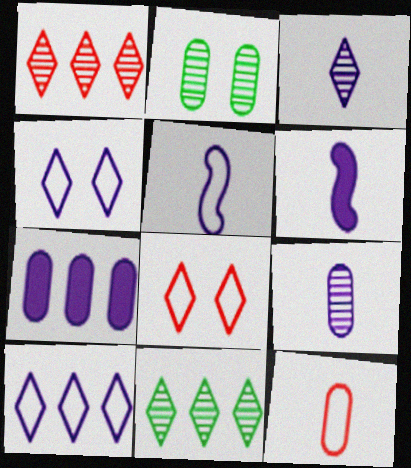[[2, 7, 12]]